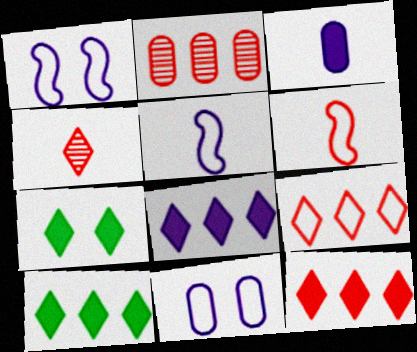[[2, 5, 7], 
[8, 10, 12]]